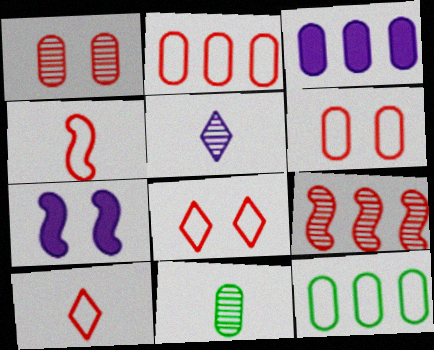[[2, 4, 8], 
[3, 6, 11]]